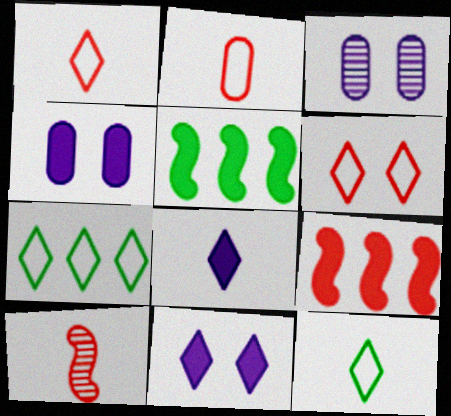[[1, 3, 5], 
[3, 9, 12], 
[4, 7, 10]]